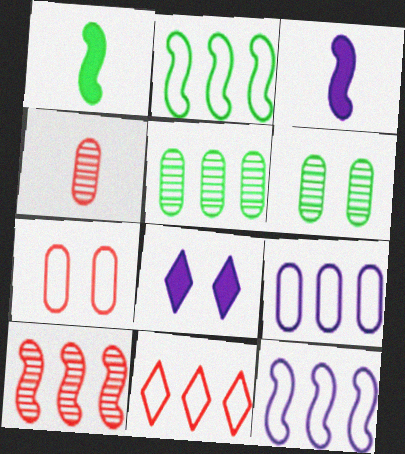[[2, 4, 8], 
[2, 9, 11], 
[3, 6, 11]]